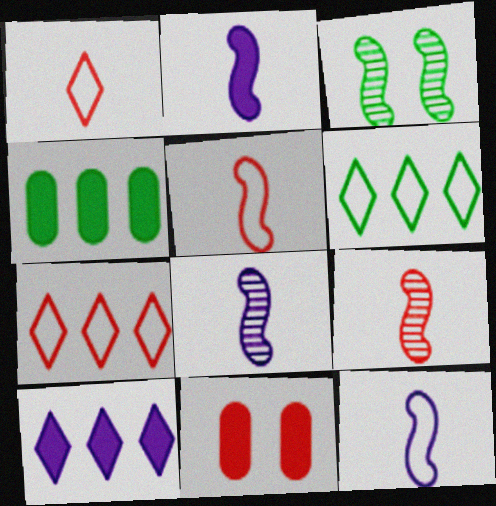[[2, 8, 12], 
[6, 8, 11], 
[7, 9, 11]]